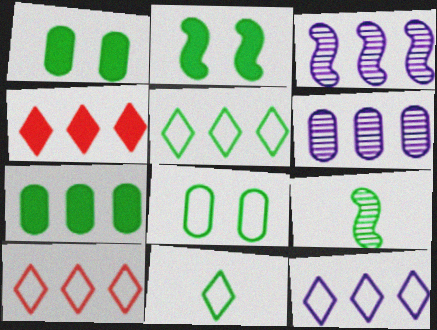[[1, 5, 9], 
[3, 7, 10], 
[5, 10, 12]]